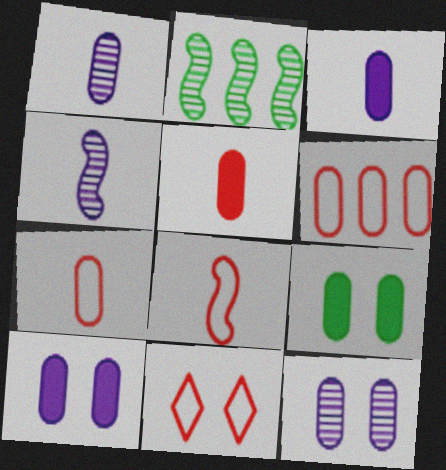[[1, 6, 9], 
[2, 3, 11], 
[6, 8, 11]]